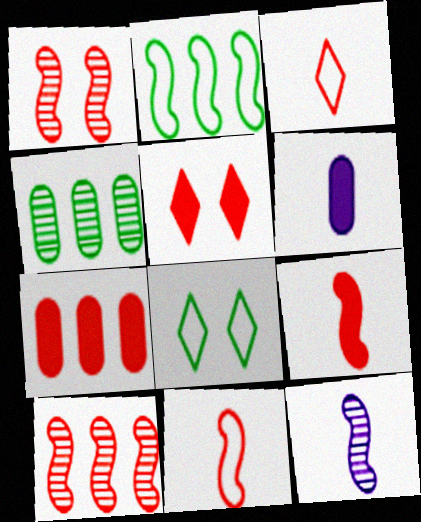[[1, 3, 7], 
[5, 7, 9], 
[6, 8, 10], 
[7, 8, 12]]